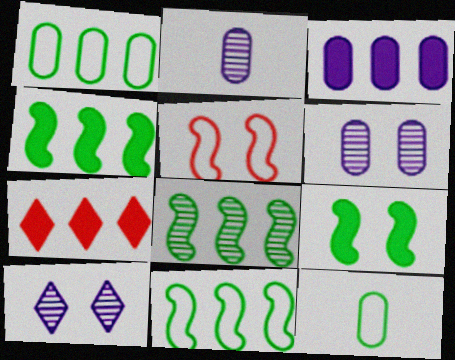[[3, 4, 7], 
[4, 8, 11]]